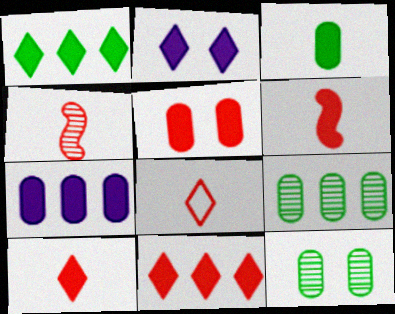[[1, 2, 10], 
[3, 5, 7], 
[5, 6, 11]]